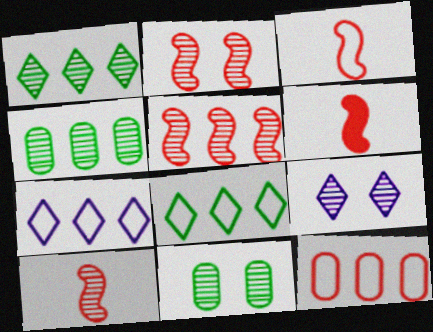[[2, 5, 10], 
[2, 9, 11], 
[3, 6, 10], 
[4, 9, 10], 
[6, 7, 11]]